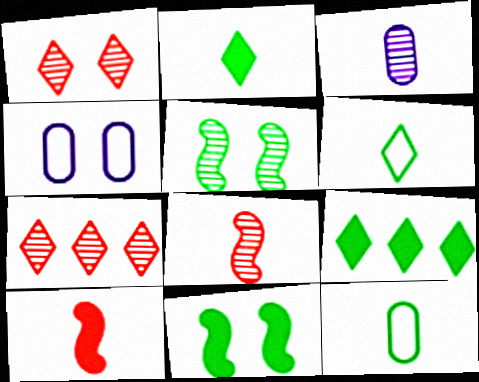[[1, 4, 11], 
[3, 5, 7], 
[3, 6, 10], 
[4, 8, 9], 
[5, 9, 12]]